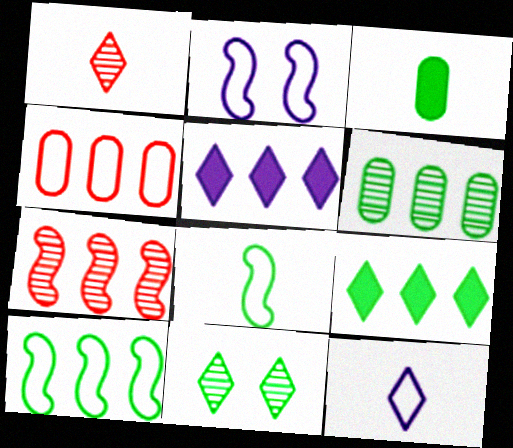[[3, 10, 11], 
[6, 9, 10]]